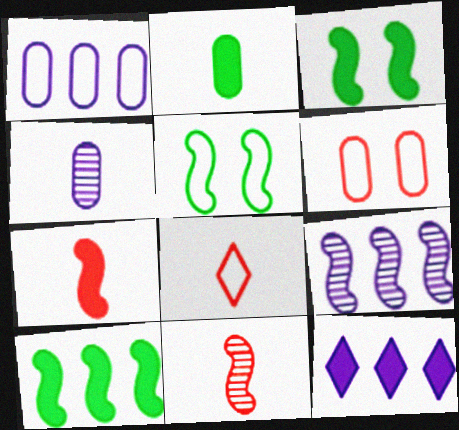[[1, 5, 8], 
[1, 9, 12], 
[5, 7, 9]]